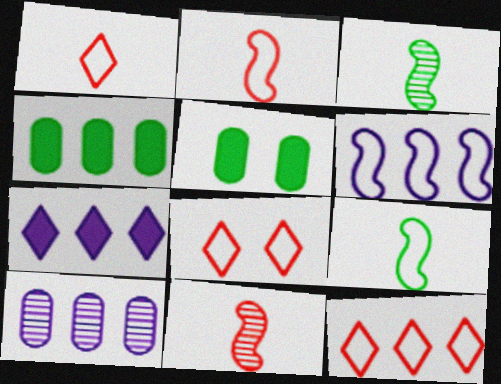[[1, 8, 12], 
[6, 7, 10]]